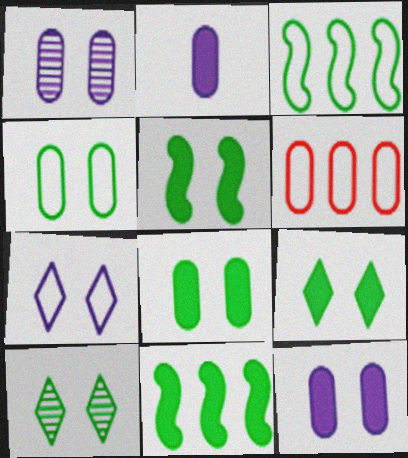[[4, 5, 10], 
[5, 8, 9]]